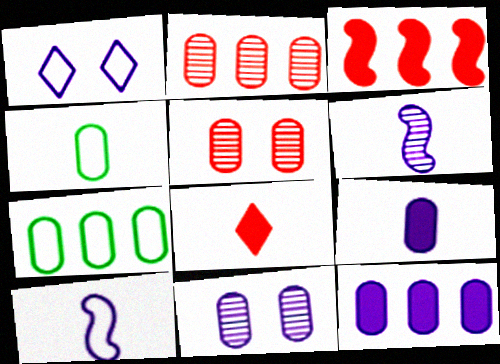[[1, 6, 12], 
[2, 7, 12], 
[4, 5, 12], 
[4, 6, 8], 
[5, 7, 9]]